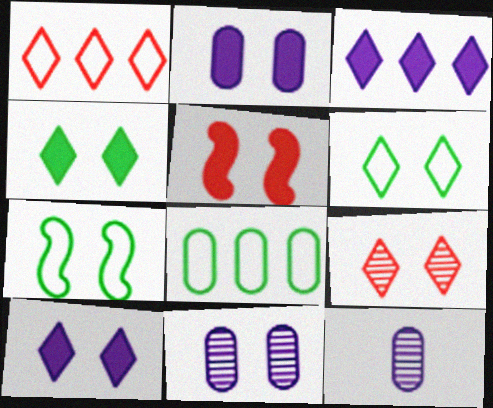[[2, 4, 5], 
[2, 7, 9], 
[5, 6, 11], 
[6, 9, 10]]